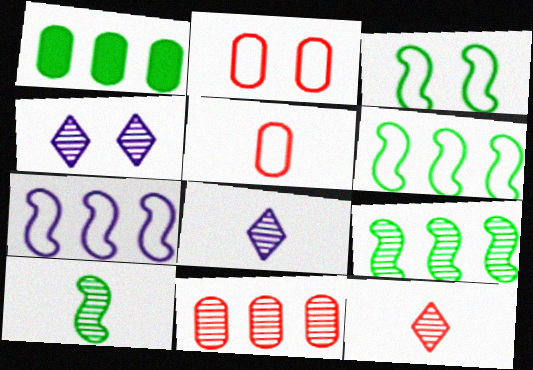[[4, 10, 11]]